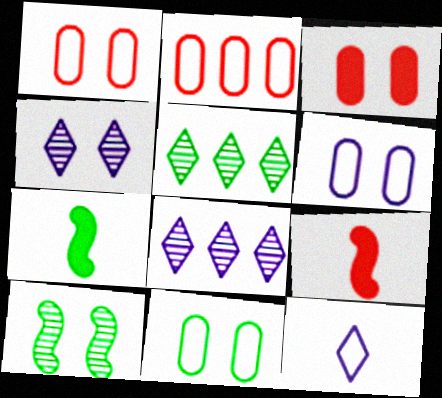[[1, 6, 11], 
[1, 7, 8], 
[2, 4, 7], 
[5, 6, 9], 
[5, 7, 11], 
[8, 9, 11]]